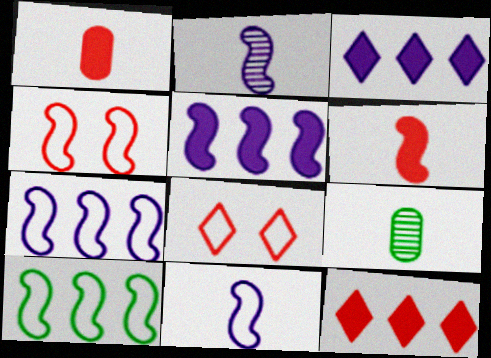[[3, 4, 9], 
[4, 10, 11], 
[5, 8, 9]]